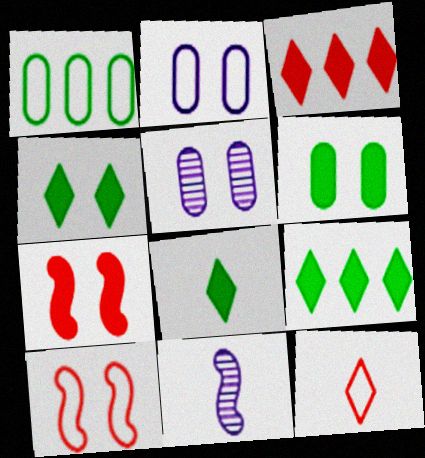[[4, 5, 10], 
[4, 8, 9]]